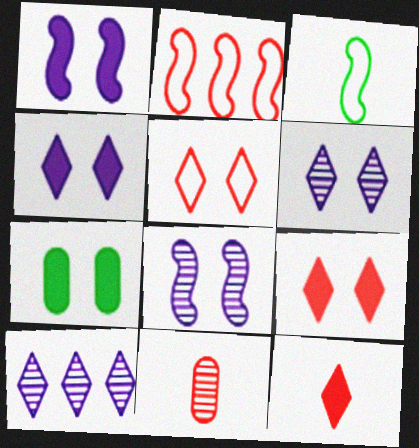[[1, 7, 9], 
[2, 9, 11], 
[5, 7, 8]]